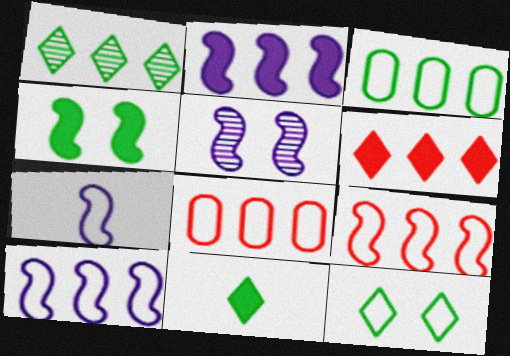[[1, 2, 8], 
[1, 11, 12], 
[2, 5, 7], 
[5, 8, 11], 
[7, 8, 12]]